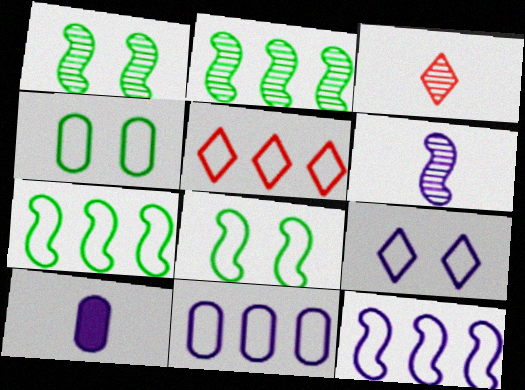[[1, 5, 10], 
[5, 7, 11]]